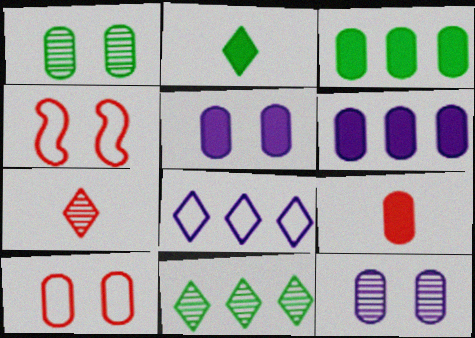[[1, 5, 10], 
[3, 5, 9]]